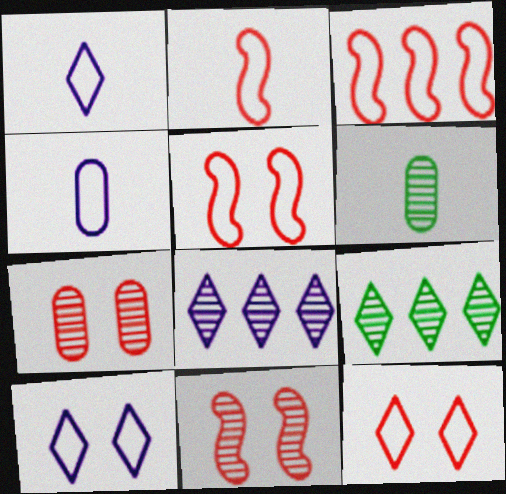[[2, 3, 5], 
[6, 8, 11]]